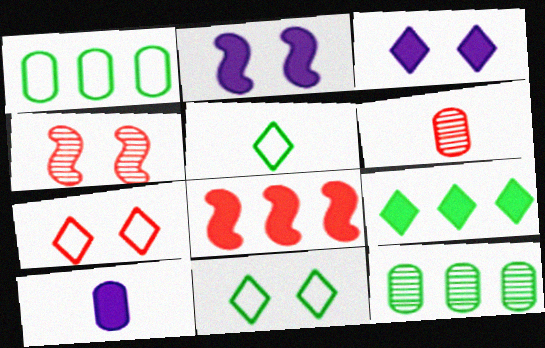[[6, 7, 8]]